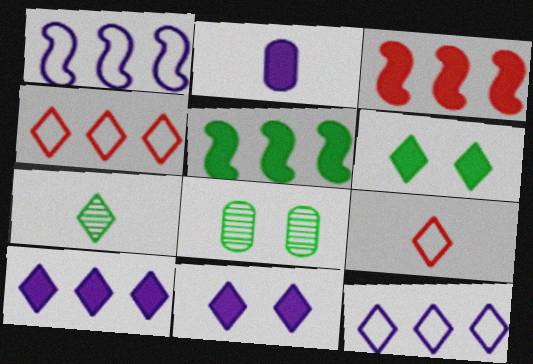[[2, 3, 6], 
[4, 7, 11]]